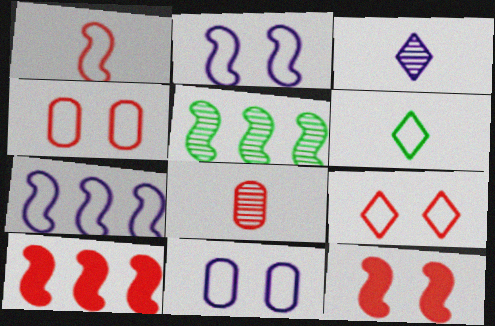[[4, 6, 7], 
[5, 7, 10], 
[8, 9, 10]]